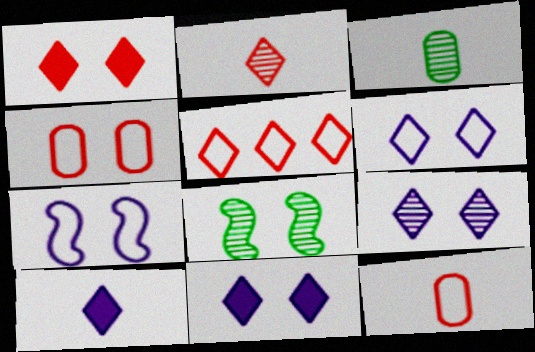[[1, 2, 5], 
[4, 8, 11], 
[6, 9, 11]]